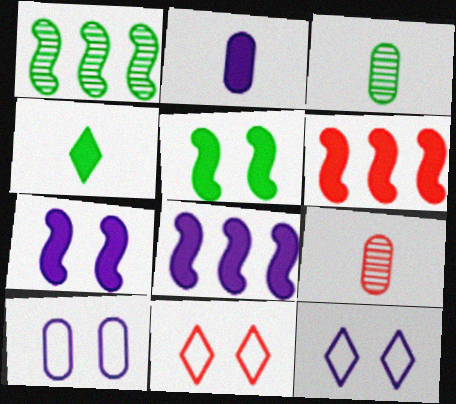[[1, 2, 11], 
[3, 6, 12], 
[3, 8, 11], 
[6, 9, 11]]